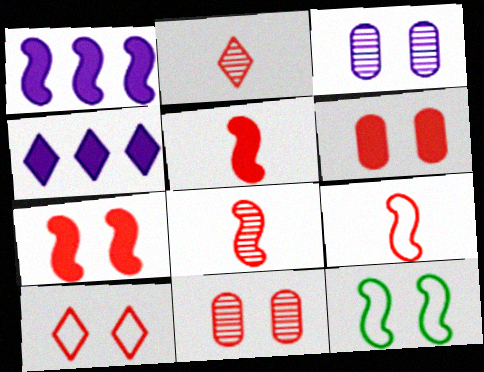[[1, 8, 12], 
[5, 8, 9], 
[7, 10, 11]]